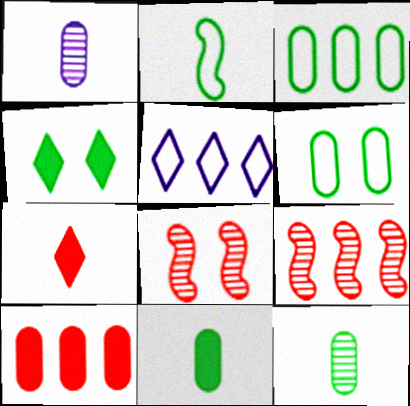[[1, 2, 7], 
[1, 6, 10], 
[5, 8, 11]]